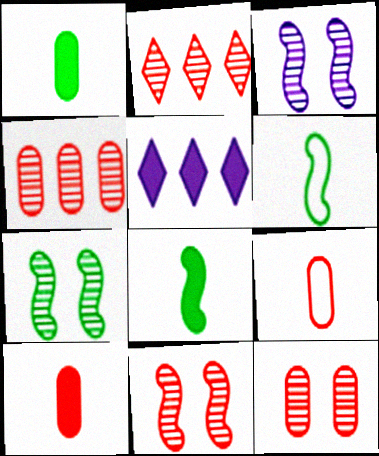[[3, 7, 11], 
[5, 6, 12], 
[5, 7, 9]]